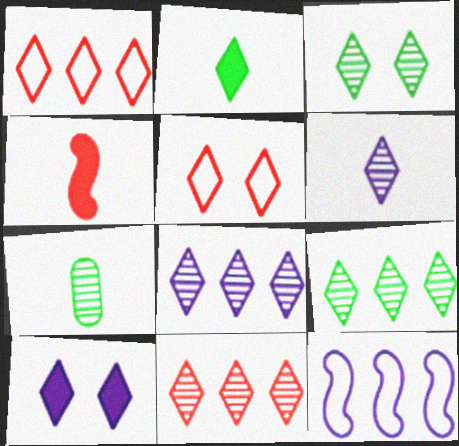[[2, 5, 8], 
[3, 5, 10], 
[3, 6, 11], 
[8, 9, 11]]